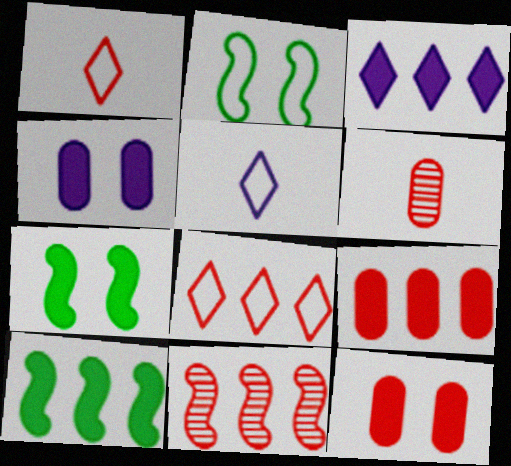[[1, 11, 12], 
[2, 3, 6], 
[3, 9, 10], 
[8, 9, 11]]